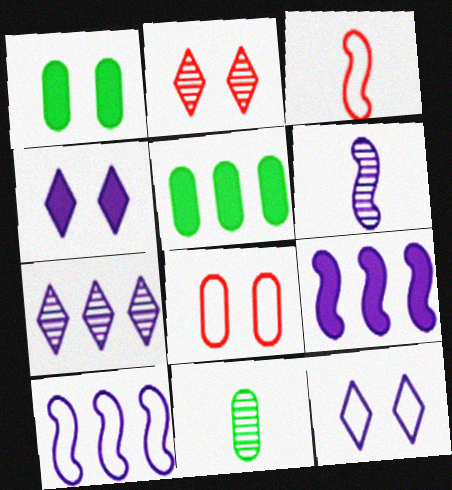[[1, 3, 7]]